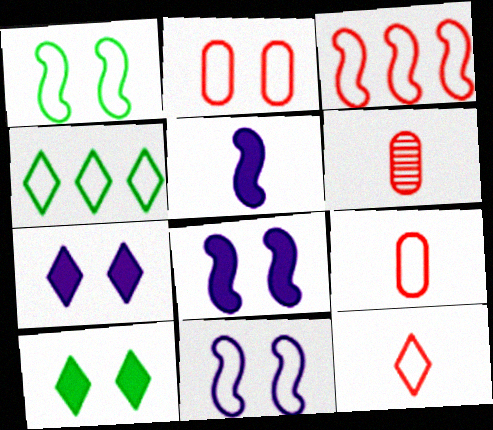[[2, 3, 12], 
[4, 6, 8], 
[4, 9, 11]]